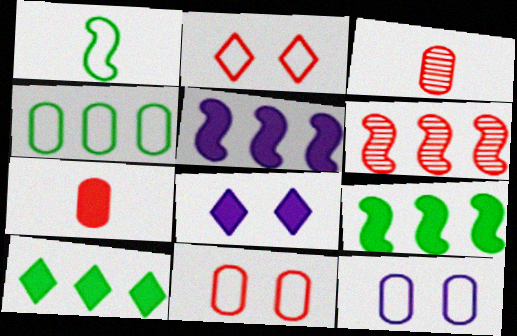[[2, 6, 7], 
[7, 8, 9]]